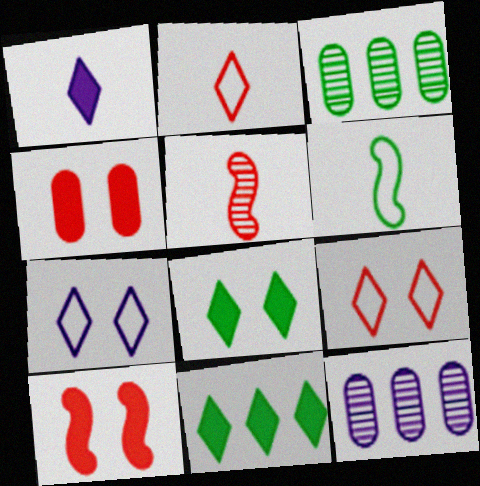[[3, 6, 8]]